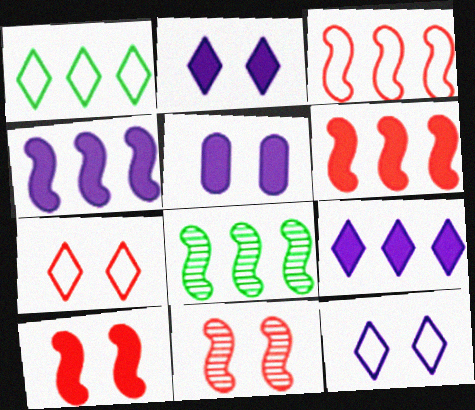[[3, 4, 8]]